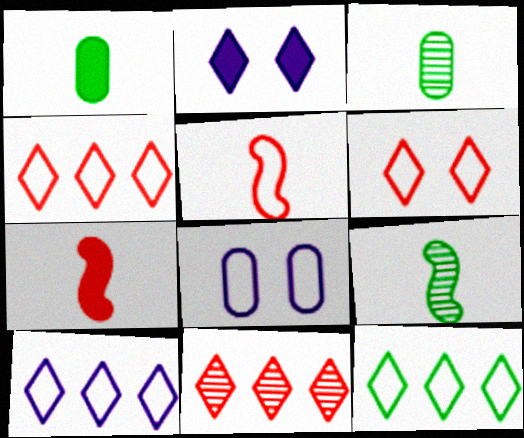[[4, 10, 12], 
[5, 8, 12]]